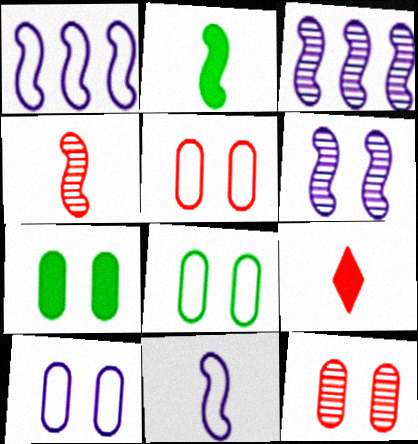[[2, 4, 11], 
[3, 8, 9], 
[5, 8, 10], 
[7, 10, 12]]